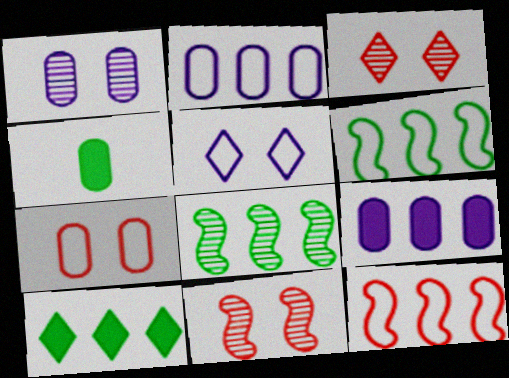[]